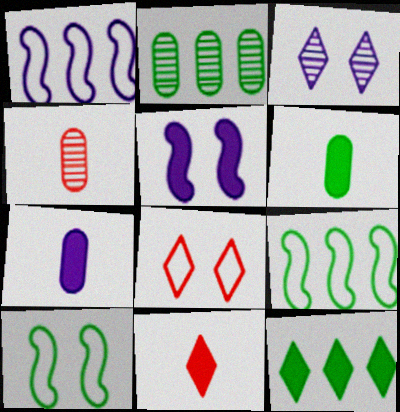[[1, 3, 7], 
[2, 9, 12]]